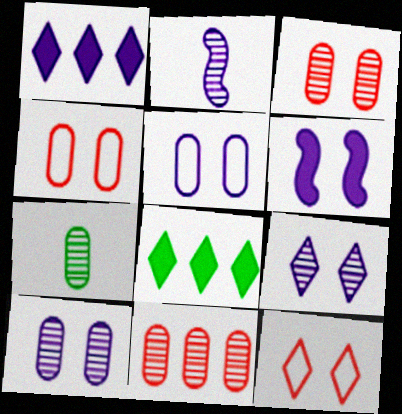[[1, 2, 5], 
[2, 4, 8], 
[5, 6, 9], 
[7, 10, 11]]